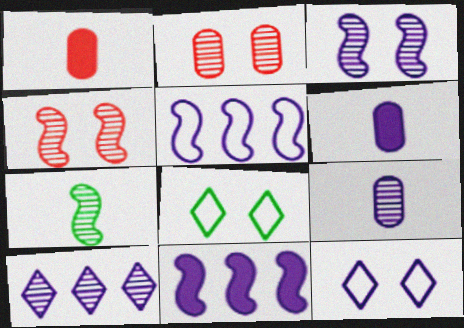[[2, 7, 10], 
[3, 9, 10], 
[9, 11, 12]]